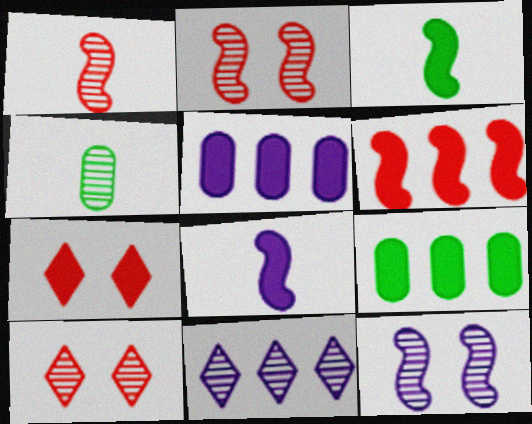[[2, 4, 11], 
[3, 5, 7], 
[7, 8, 9]]